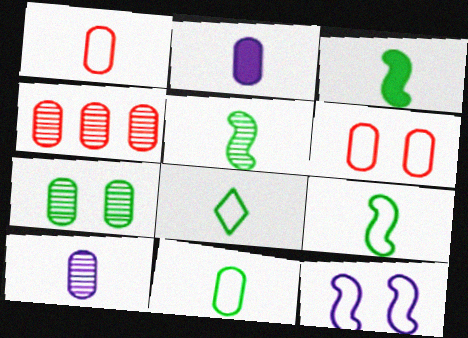[[3, 5, 9], 
[4, 7, 10], 
[8, 9, 11]]